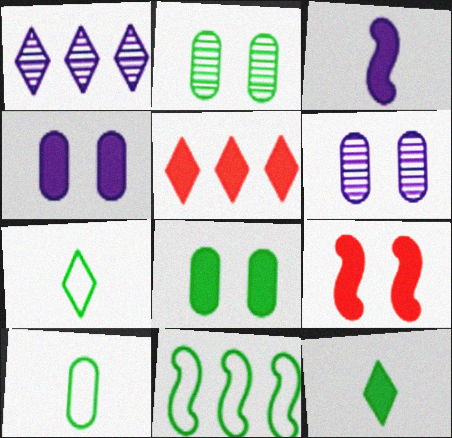[[1, 9, 10], 
[2, 11, 12], 
[3, 5, 8]]